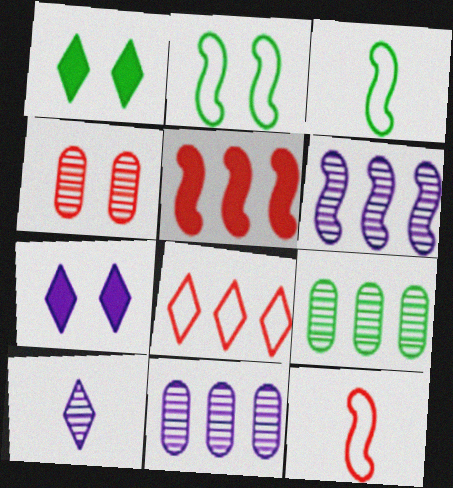[[1, 3, 9], 
[1, 8, 10], 
[1, 11, 12], 
[2, 4, 7], 
[7, 9, 12]]